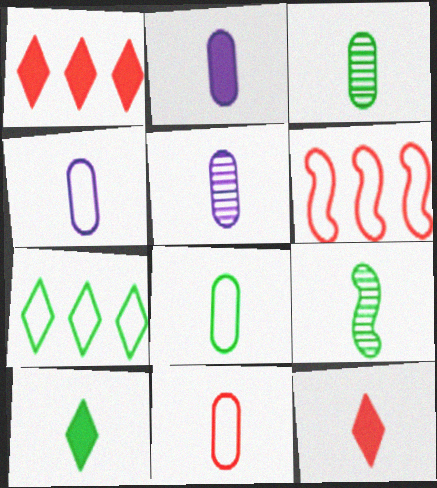[[2, 3, 11], 
[2, 4, 5], 
[4, 8, 11], 
[4, 9, 12], 
[8, 9, 10]]